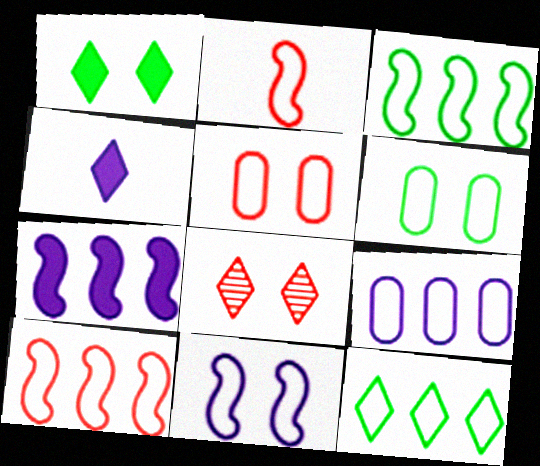[[2, 3, 11], 
[4, 8, 12], 
[9, 10, 12]]